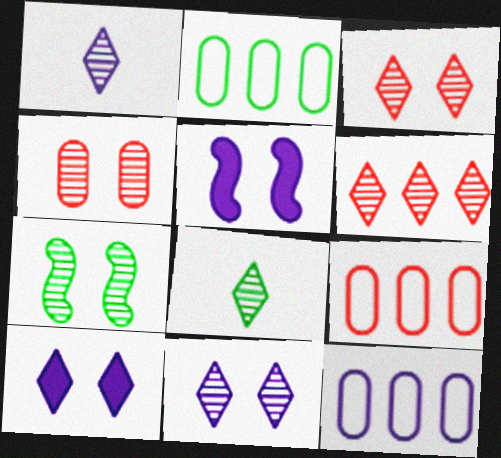[[1, 5, 12], 
[2, 9, 12], 
[4, 7, 11], 
[5, 8, 9], 
[6, 8, 11]]